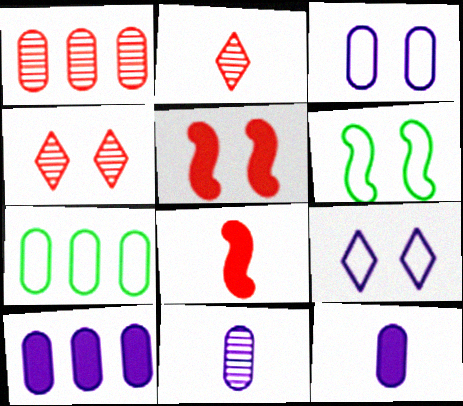[[1, 7, 10], 
[2, 6, 10], 
[3, 10, 11]]